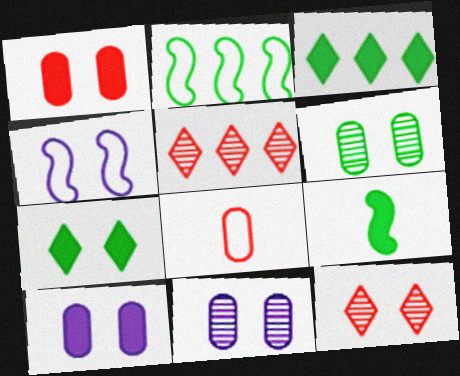[]